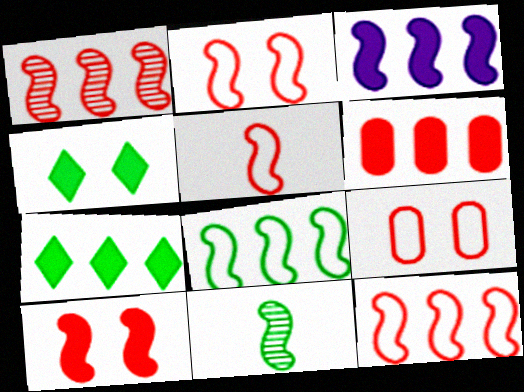[[1, 3, 8], 
[1, 5, 10], 
[2, 3, 11], 
[2, 5, 12], 
[3, 6, 7]]